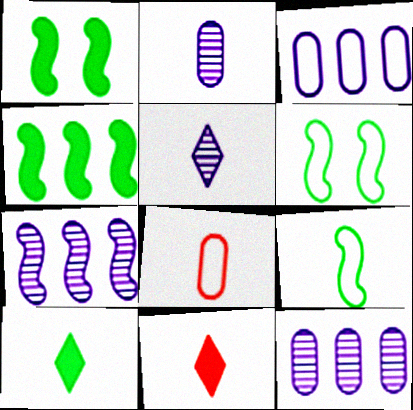[[2, 9, 11], 
[6, 11, 12]]